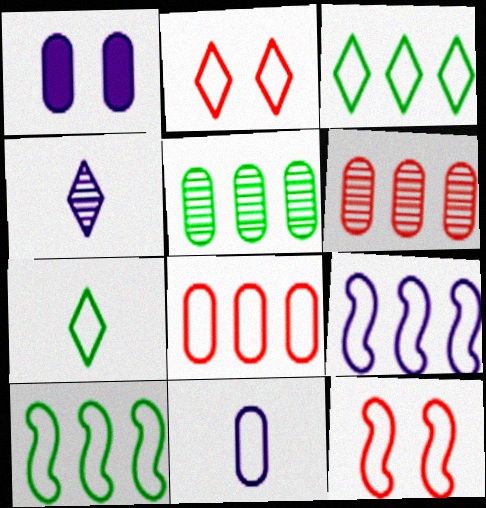[[1, 4, 9], 
[2, 10, 11], 
[3, 8, 9], 
[3, 11, 12]]